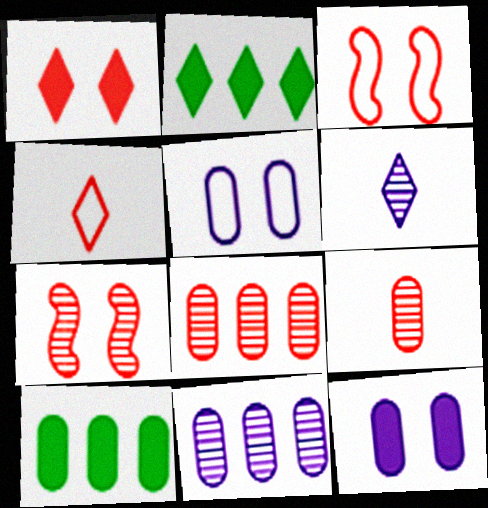[[3, 6, 10], 
[5, 9, 10]]